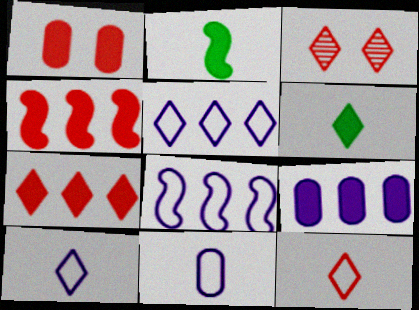[[3, 5, 6], 
[3, 7, 12]]